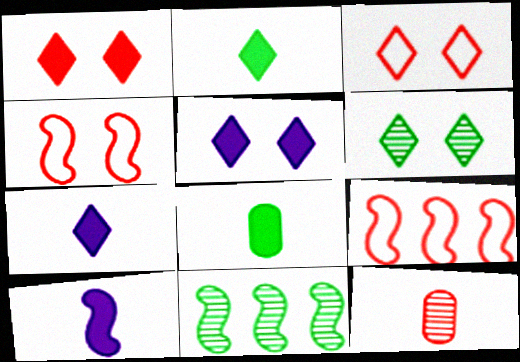[[1, 9, 12], 
[3, 5, 6], 
[4, 10, 11]]